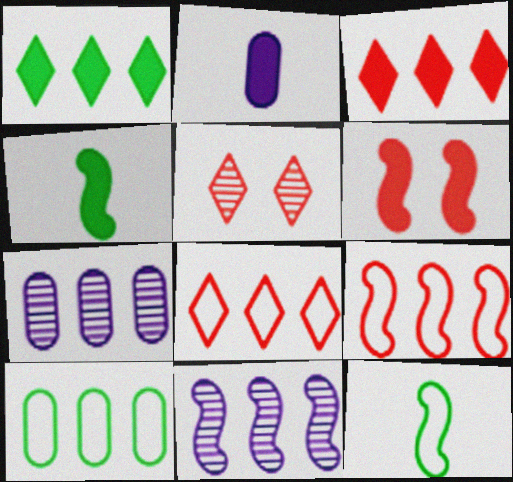[[1, 2, 6], 
[1, 7, 9], 
[3, 10, 11], 
[6, 11, 12]]